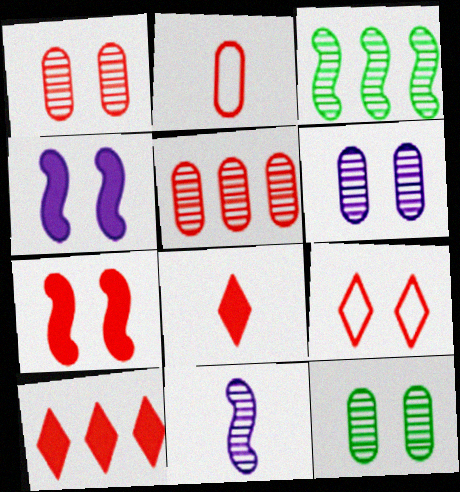[[1, 6, 12], 
[1, 7, 9], 
[4, 9, 12]]